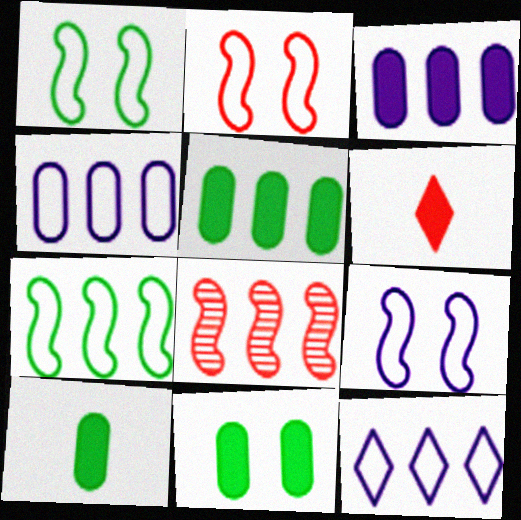[[1, 2, 9], 
[5, 8, 12], 
[5, 10, 11]]